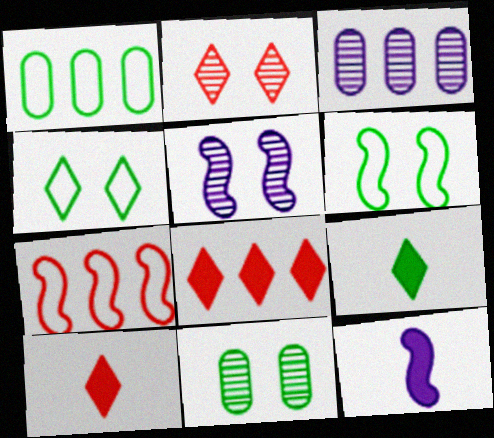[[1, 2, 12], 
[1, 5, 10], 
[2, 5, 11], 
[3, 6, 10]]